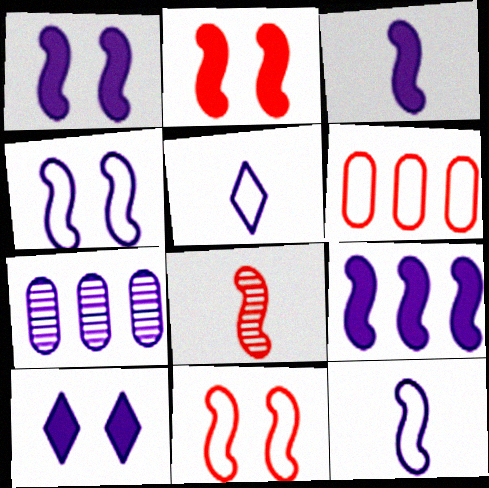[[1, 3, 9], 
[1, 5, 7], 
[7, 10, 12]]